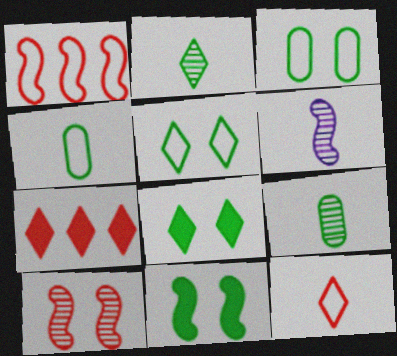[[1, 6, 11], 
[3, 6, 7]]